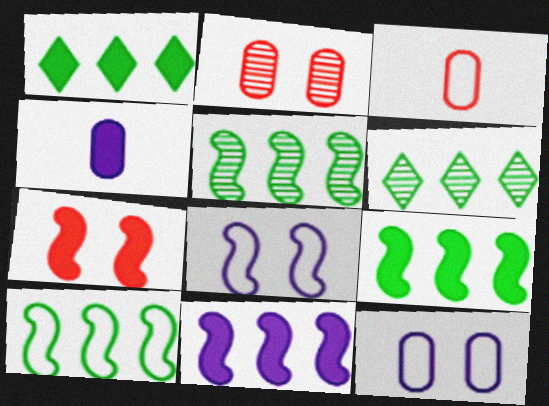[[1, 4, 7], 
[5, 9, 10]]